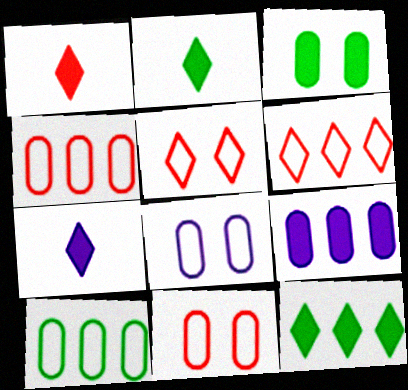[[1, 2, 7]]